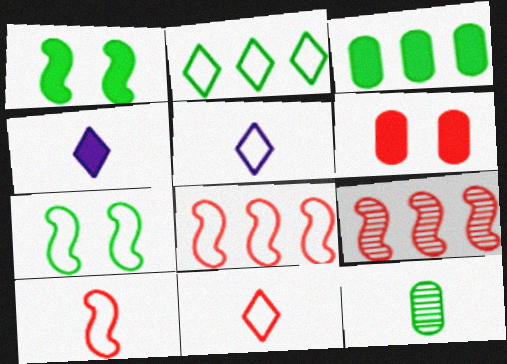[[1, 2, 12], 
[4, 10, 12], 
[6, 9, 11]]